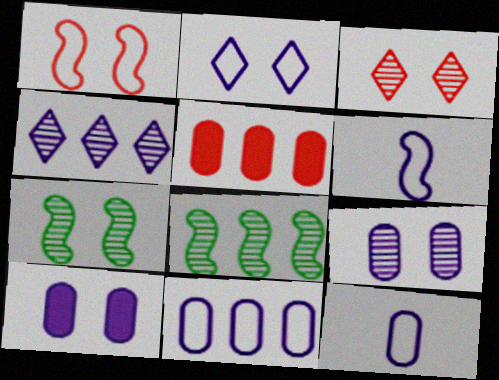[[2, 6, 11], 
[3, 7, 9], 
[4, 6, 10]]